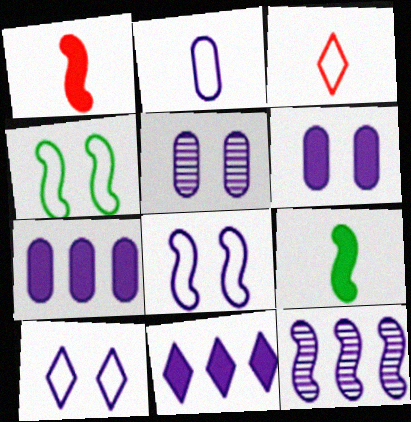[[1, 4, 12], 
[2, 5, 7]]